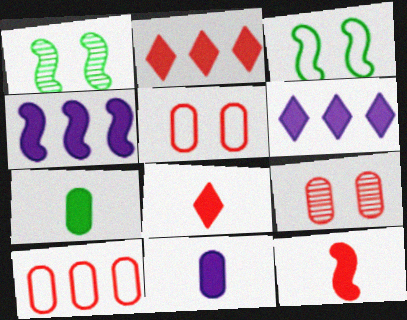[]